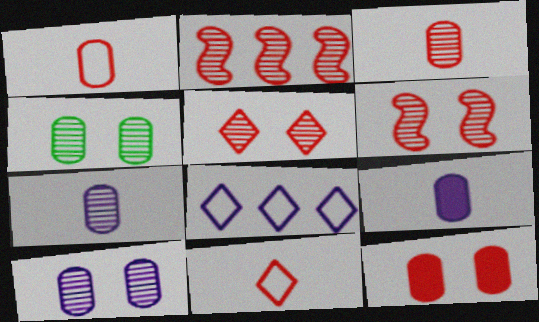[[2, 3, 5], 
[2, 11, 12]]